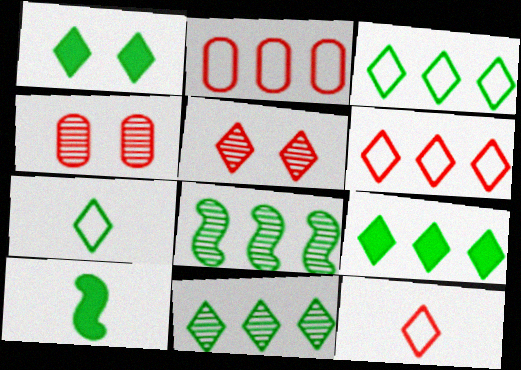[[1, 7, 11], 
[3, 9, 11]]